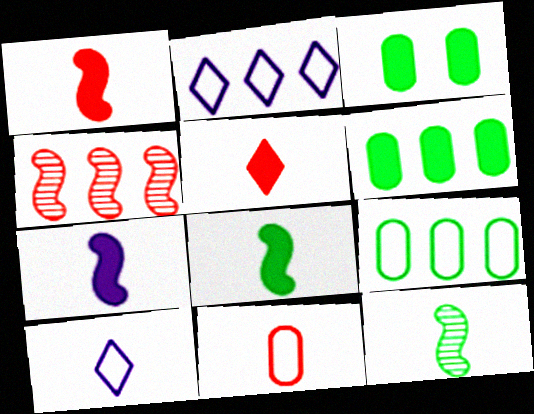[[1, 7, 8], 
[2, 4, 6], 
[3, 4, 10]]